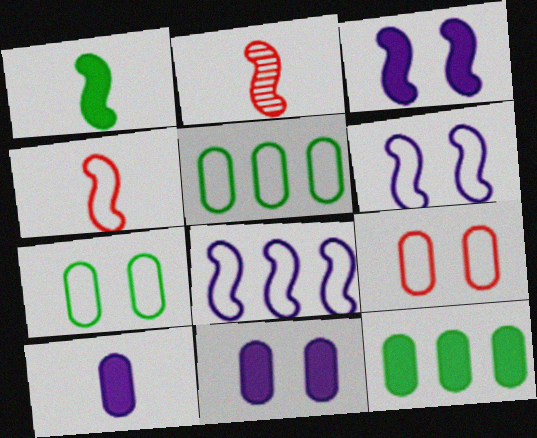[]